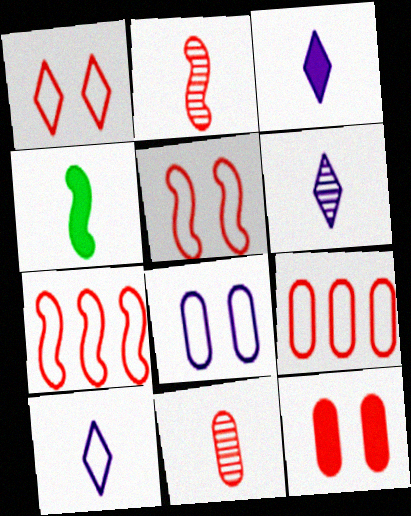[[3, 6, 10], 
[4, 10, 11], 
[9, 11, 12]]